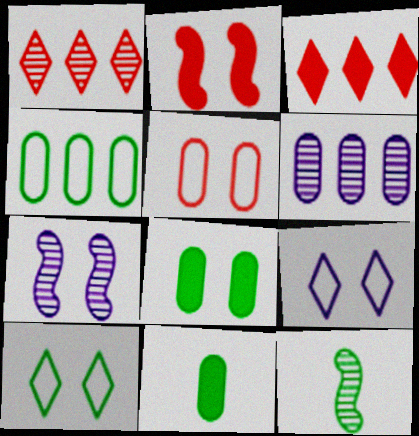[[5, 6, 11]]